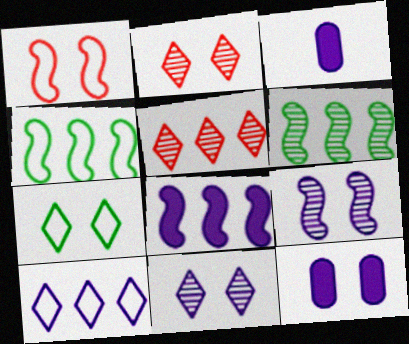[[2, 3, 4], 
[3, 9, 10]]